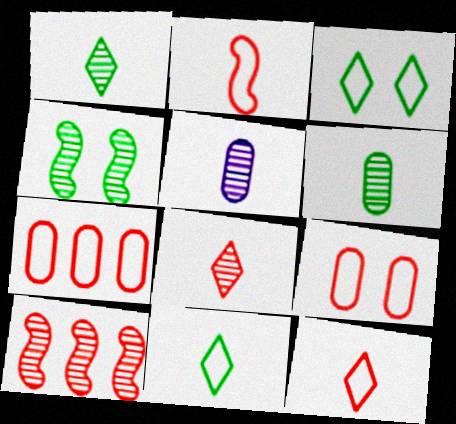[]